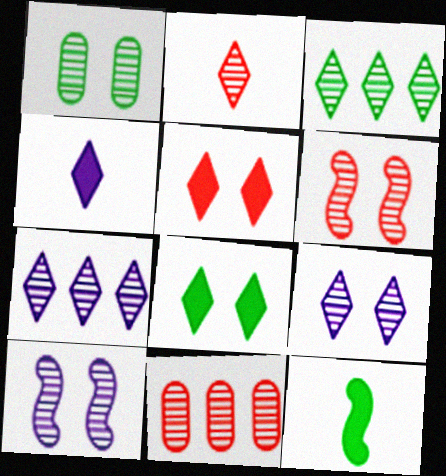[[1, 6, 9], 
[2, 3, 9], 
[2, 6, 11]]